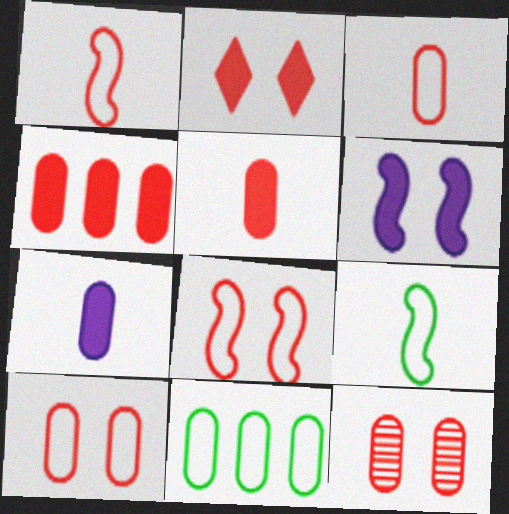[[2, 8, 12], 
[3, 4, 12], 
[7, 11, 12]]